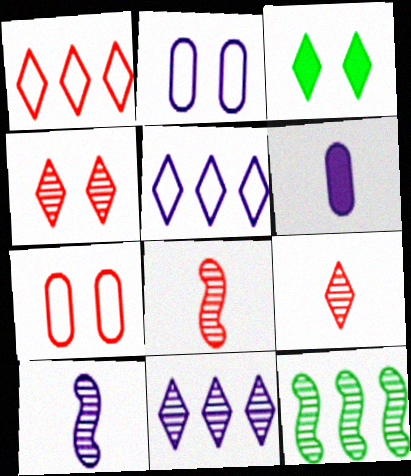[[3, 5, 9]]